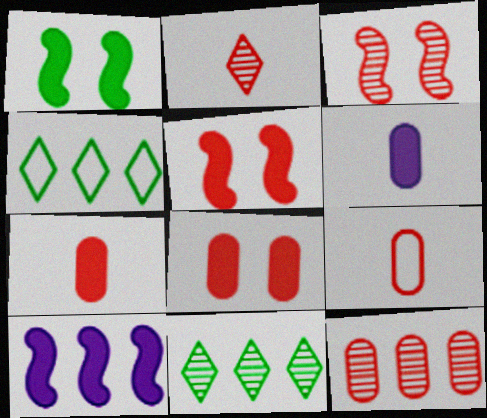[[2, 3, 12], 
[3, 4, 6], 
[4, 10, 12], 
[8, 9, 12]]